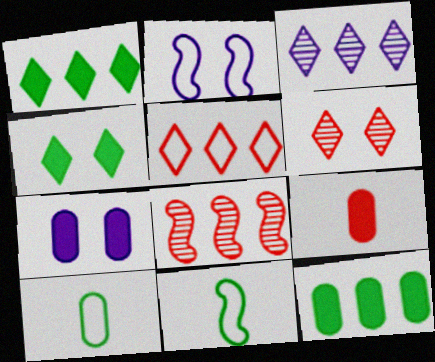[[1, 3, 5], 
[2, 5, 10], 
[7, 9, 12]]